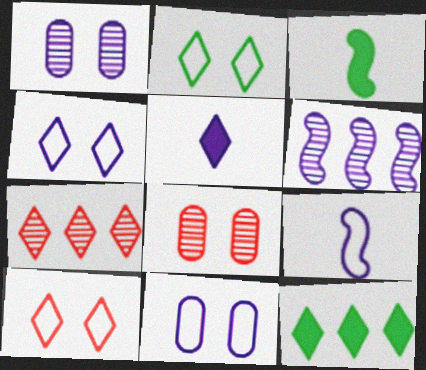[[2, 4, 10], 
[2, 5, 7], 
[3, 7, 11], 
[5, 6, 11], 
[8, 9, 12]]